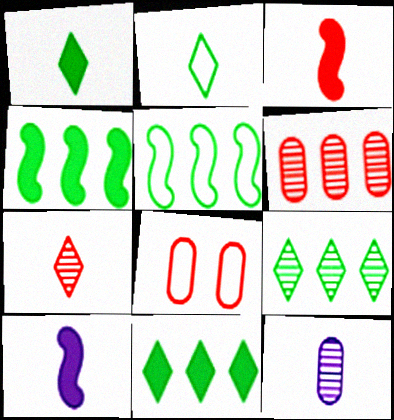[[2, 3, 12], 
[8, 9, 10]]